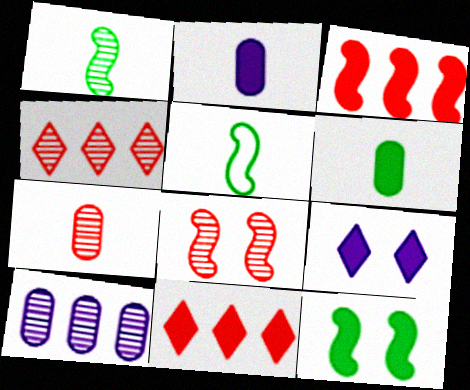[[2, 11, 12], 
[3, 6, 9], 
[4, 7, 8]]